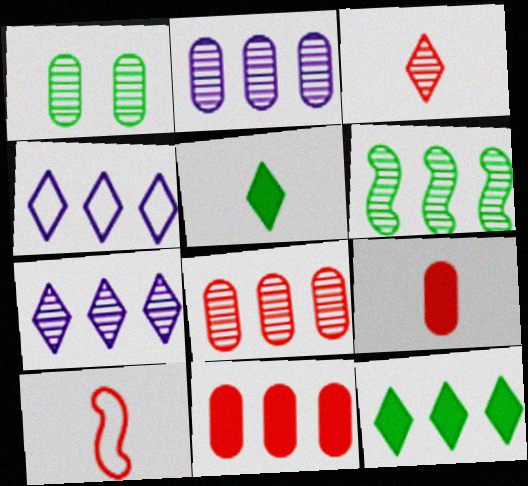[[3, 9, 10], 
[4, 6, 11], 
[6, 7, 8]]